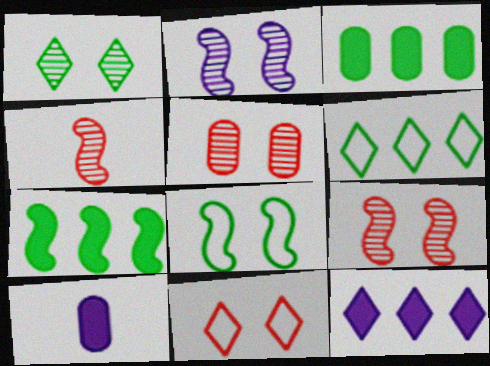[[1, 2, 5], 
[6, 9, 10]]